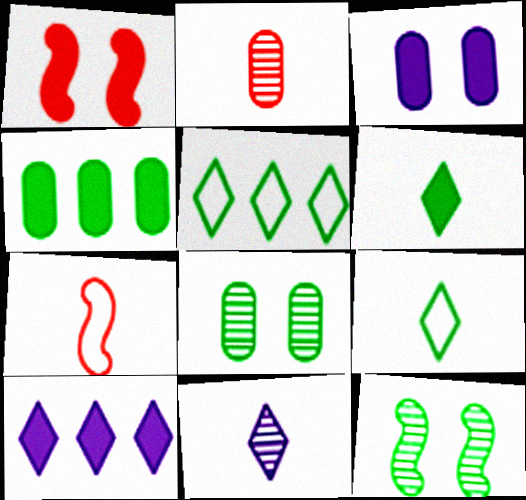[[4, 9, 12], 
[7, 8, 10]]